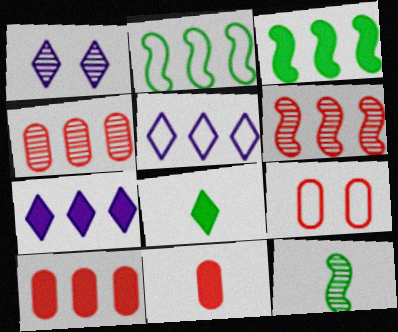[[1, 2, 11], 
[1, 4, 12], 
[2, 4, 7], 
[3, 4, 5], 
[3, 7, 10], 
[4, 9, 11], 
[7, 9, 12]]